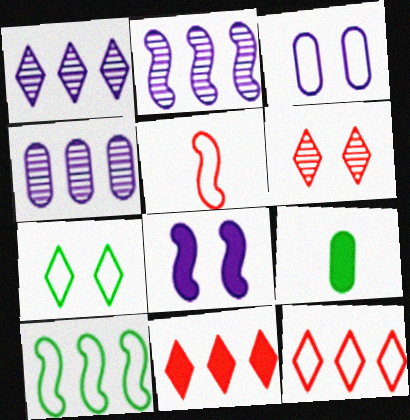[[1, 2, 4], 
[4, 10, 11], 
[8, 9, 11]]